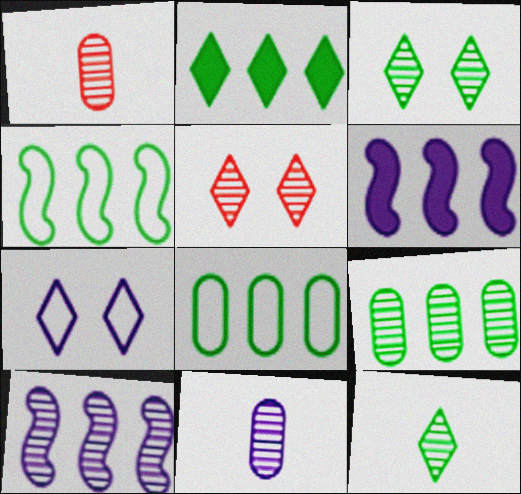[[1, 3, 10], 
[2, 4, 9], 
[6, 7, 11]]